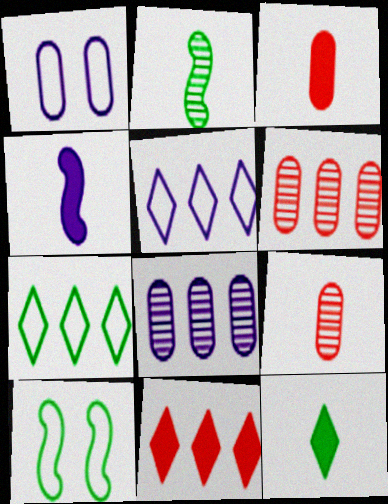[[1, 2, 11], 
[3, 4, 12]]